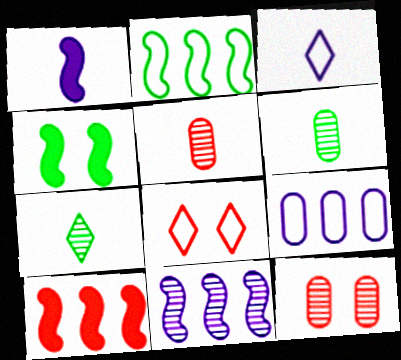[[1, 4, 10], 
[2, 10, 11], 
[5, 8, 10], 
[7, 11, 12]]